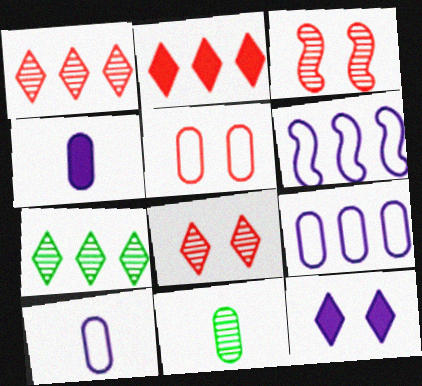[]